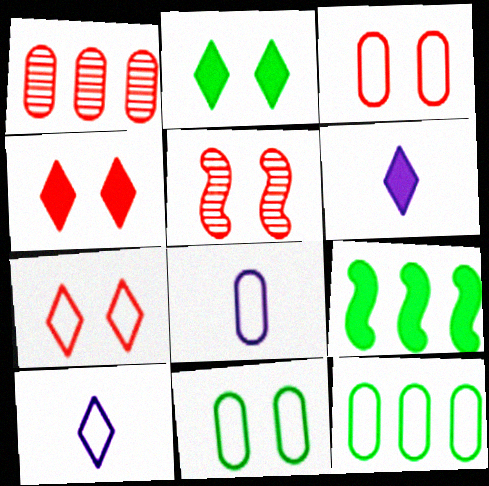[[3, 4, 5], 
[3, 8, 12], 
[5, 6, 12]]